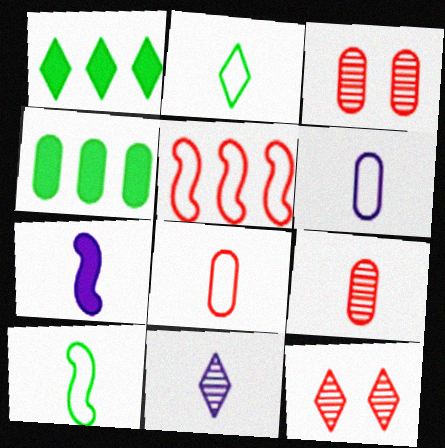[[2, 7, 9], 
[3, 4, 6], 
[6, 7, 11]]